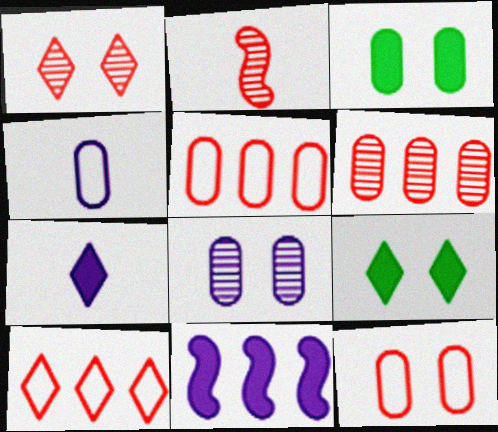[[1, 2, 6], 
[3, 4, 6], 
[3, 8, 12]]